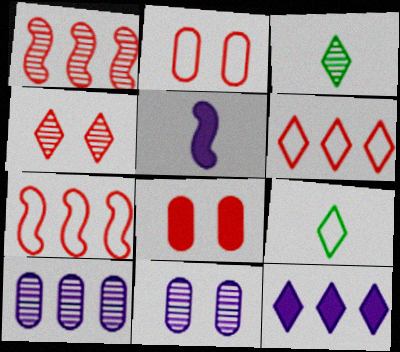[[1, 3, 11], 
[4, 9, 12]]